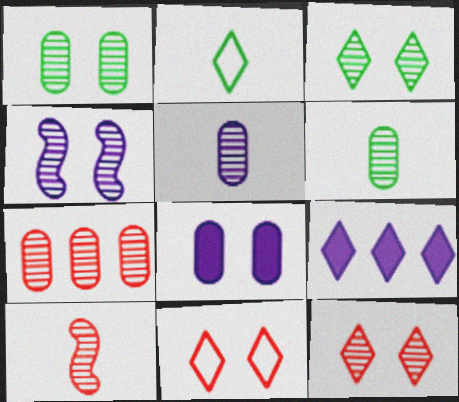[[1, 4, 12], 
[1, 5, 7], 
[2, 9, 12], 
[7, 10, 12]]